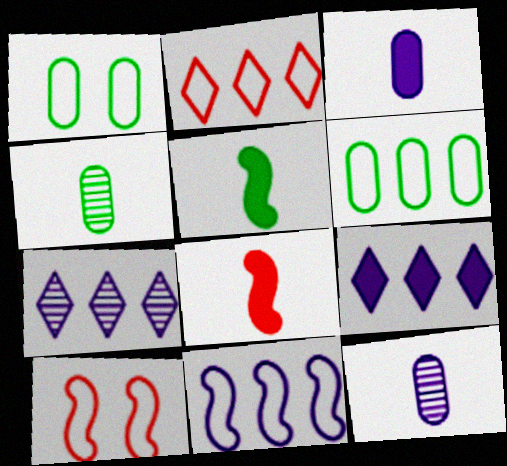[[1, 7, 8], 
[2, 6, 11], 
[4, 9, 10]]